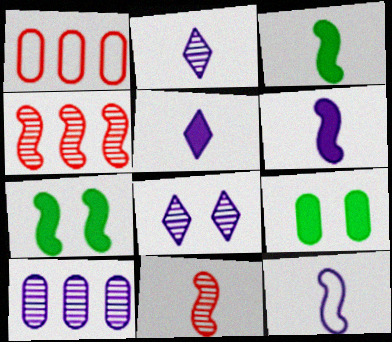[[1, 2, 7], 
[1, 3, 8], 
[3, 11, 12], 
[4, 7, 12]]